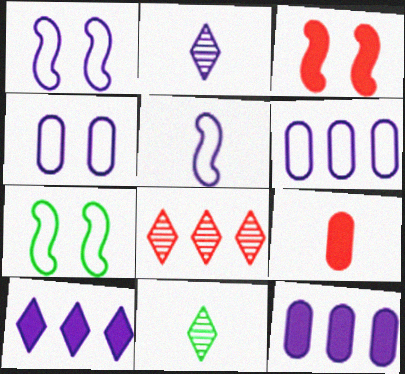[[1, 2, 12], 
[3, 6, 11], 
[5, 9, 11]]